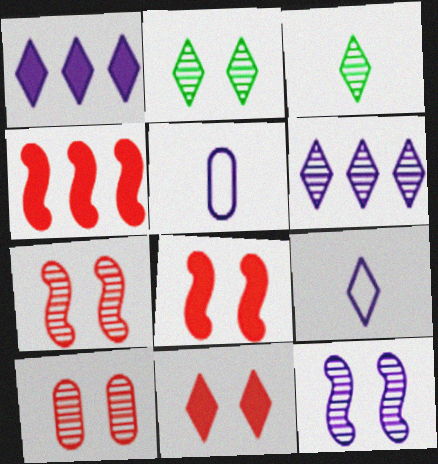[[1, 5, 12], 
[2, 4, 5], 
[2, 10, 12]]